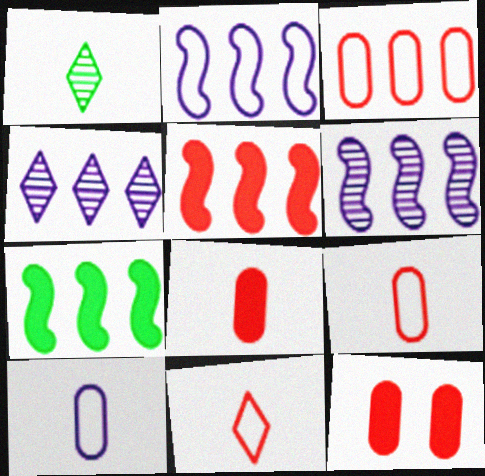[[1, 2, 12], 
[3, 4, 7]]